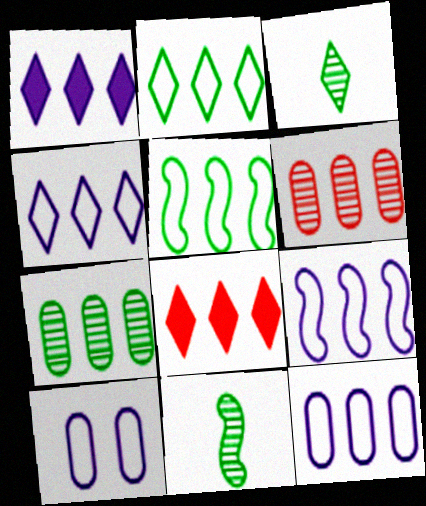[[1, 5, 6], 
[4, 9, 12], 
[7, 8, 9], 
[8, 10, 11]]